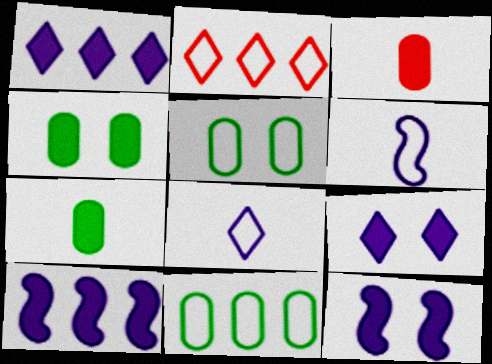[[2, 5, 6]]